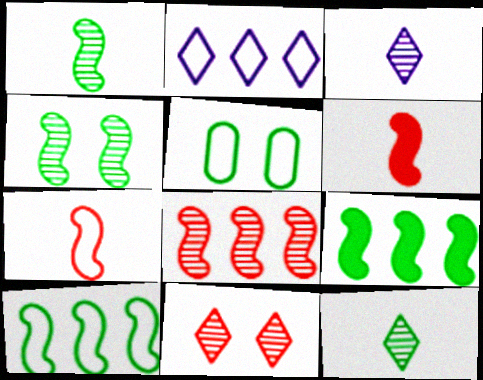[[2, 5, 7], 
[5, 9, 12]]